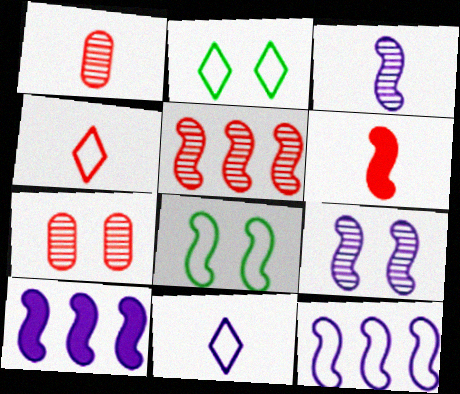[[1, 2, 10], 
[1, 4, 6]]